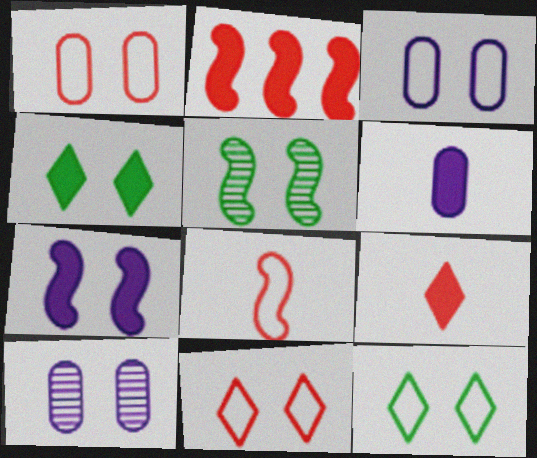[[2, 4, 6]]